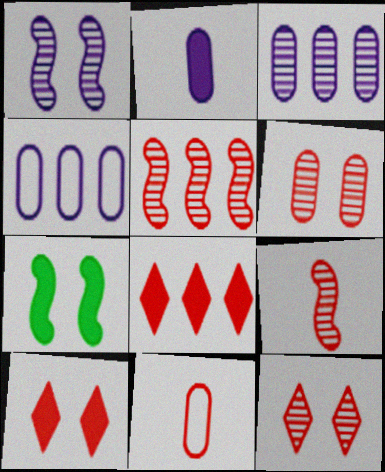[[2, 7, 8], 
[5, 10, 11]]